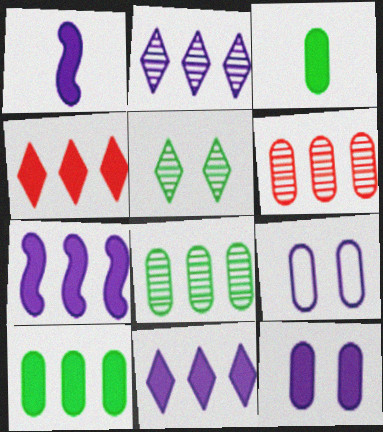[[1, 2, 9], 
[1, 11, 12], 
[3, 6, 9], 
[4, 7, 10]]